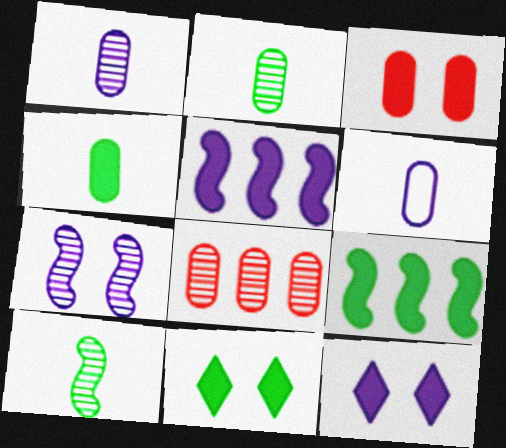[[4, 9, 11]]